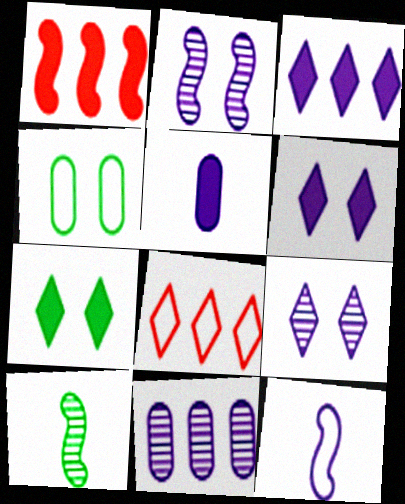[[1, 5, 7], 
[4, 8, 12], 
[6, 11, 12]]